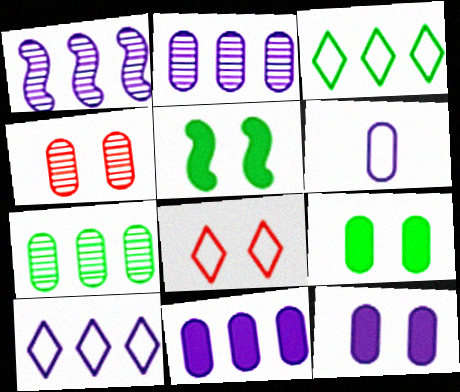[[1, 10, 11], 
[2, 6, 12]]